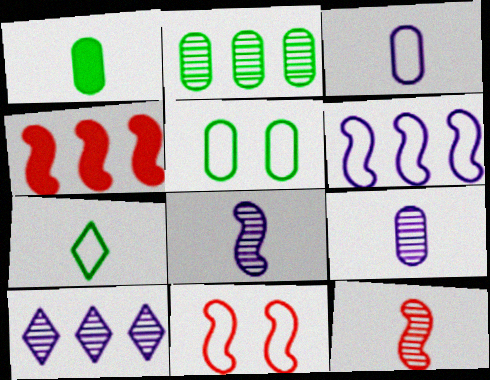[[1, 2, 5], 
[1, 10, 11], 
[4, 11, 12]]